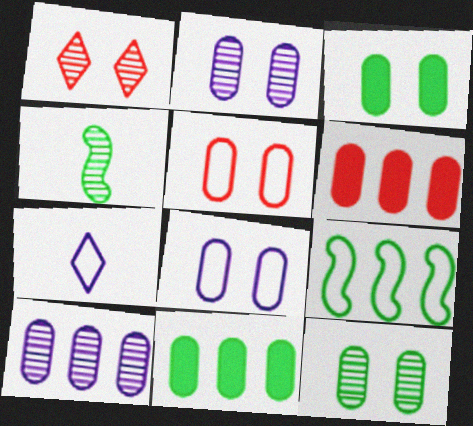[[1, 4, 10], 
[2, 3, 5], 
[5, 7, 9]]